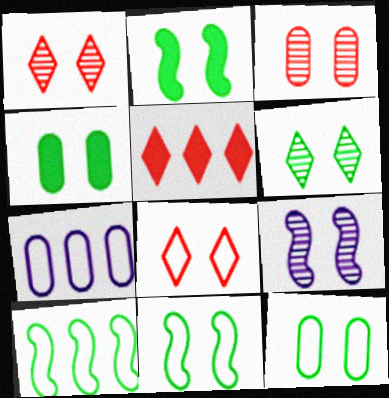[[2, 6, 12], 
[3, 6, 9], 
[4, 6, 11], 
[4, 8, 9]]